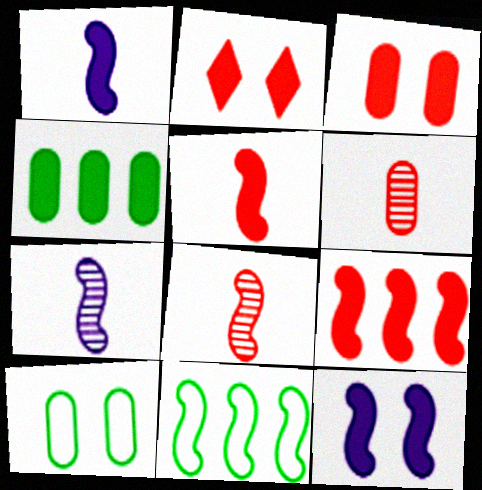[[1, 2, 4], 
[8, 11, 12]]